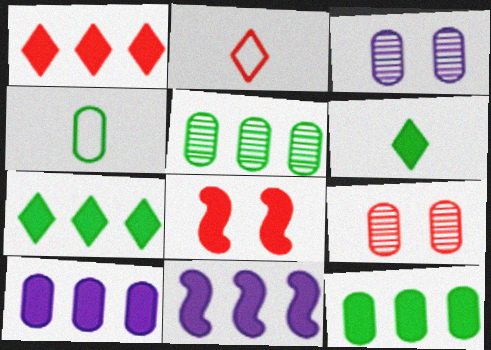[[1, 11, 12], 
[4, 9, 10], 
[6, 8, 10]]